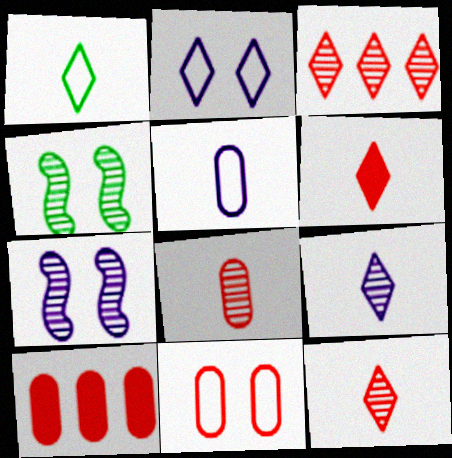[[1, 6, 9], 
[1, 7, 10], 
[8, 10, 11]]